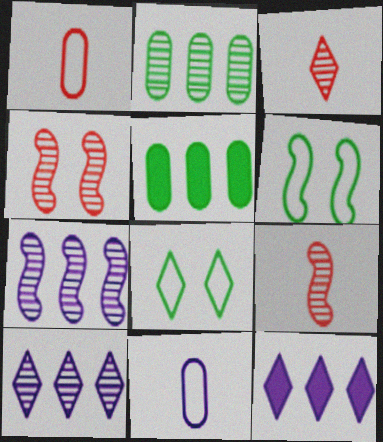[[3, 8, 12]]